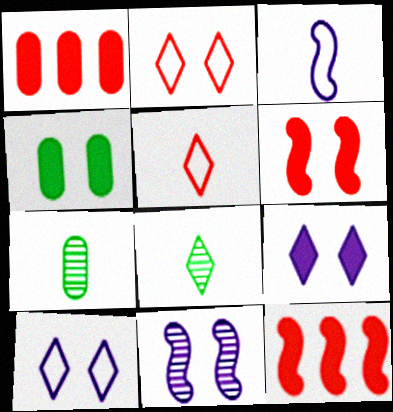[[2, 4, 11], 
[4, 6, 9], 
[7, 10, 12]]